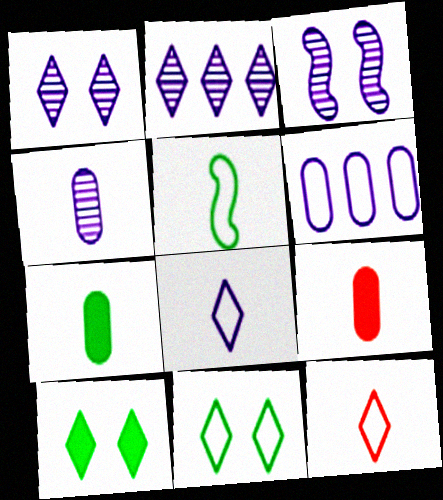[[2, 3, 4], 
[2, 10, 12]]